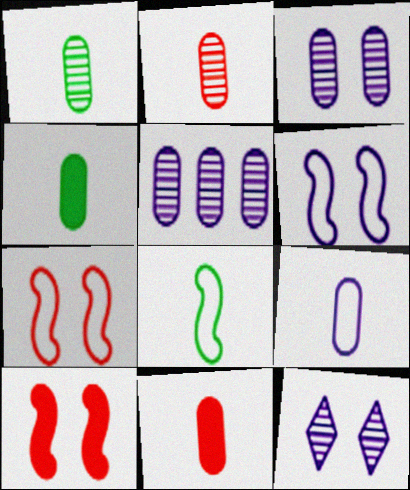[[1, 9, 11], 
[2, 4, 9]]